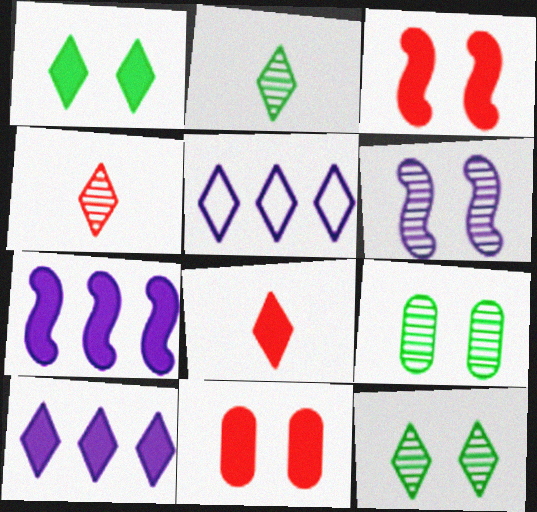[[1, 4, 5], 
[1, 8, 10], 
[5, 8, 12]]